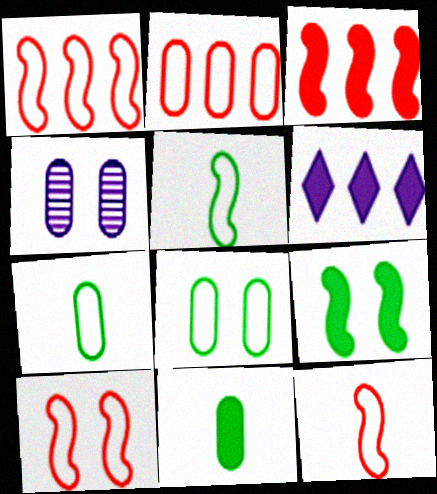[[1, 10, 12], 
[2, 4, 11]]